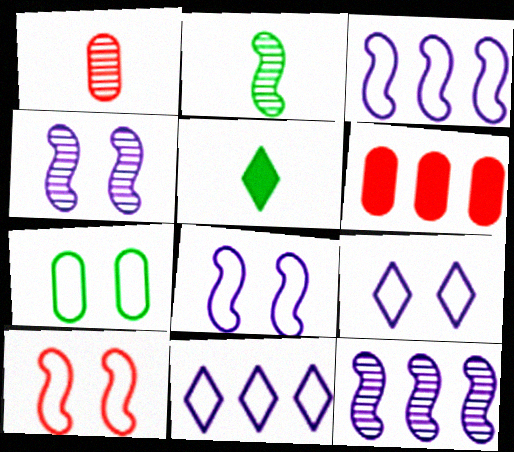[[2, 6, 9], 
[7, 9, 10]]